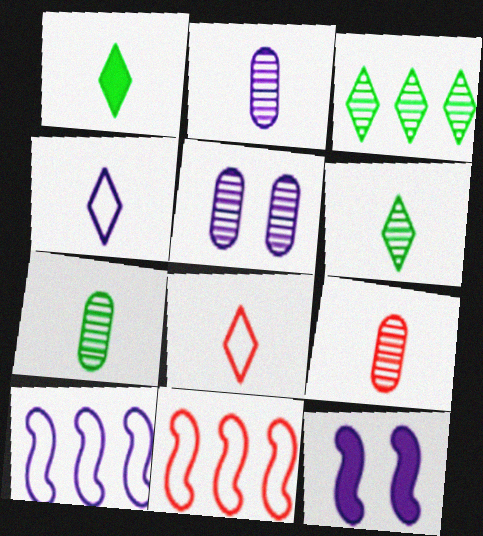[[1, 5, 11], 
[2, 7, 9]]